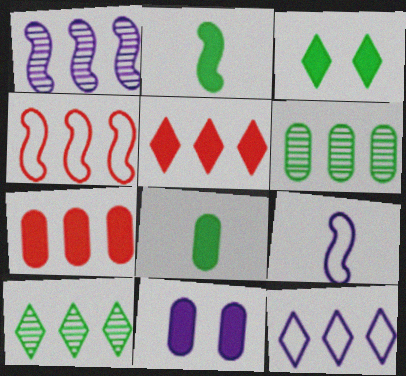[[2, 5, 11], 
[5, 10, 12], 
[7, 8, 11]]